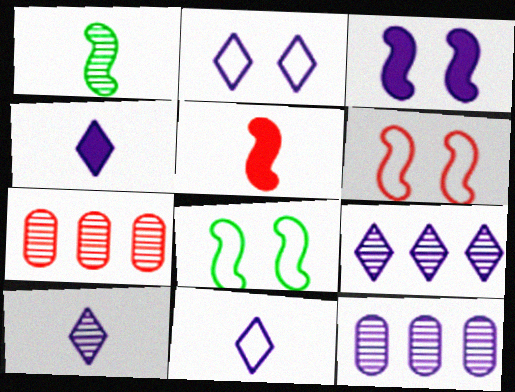[[2, 4, 9], 
[3, 11, 12], 
[4, 7, 8], 
[4, 10, 11]]